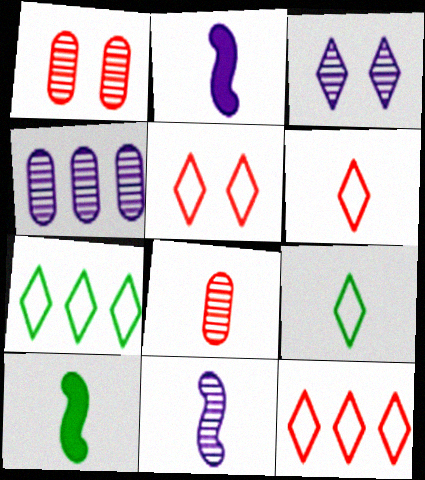[[1, 2, 7], 
[2, 8, 9], 
[3, 4, 11], 
[4, 5, 10], 
[5, 6, 12]]